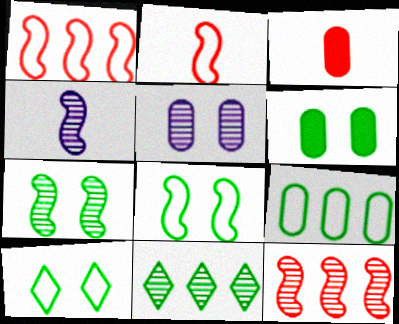[[3, 5, 9], 
[4, 7, 12], 
[6, 7, 10]]